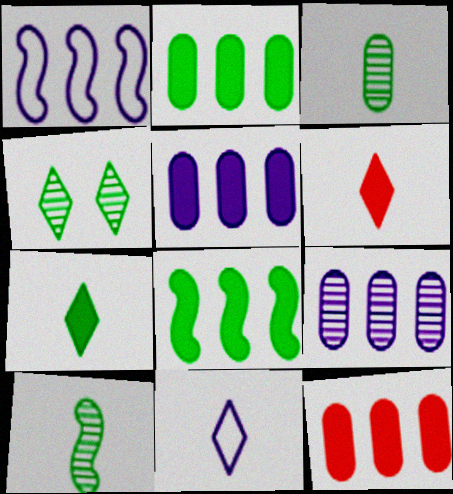[[2, 5, 12]]